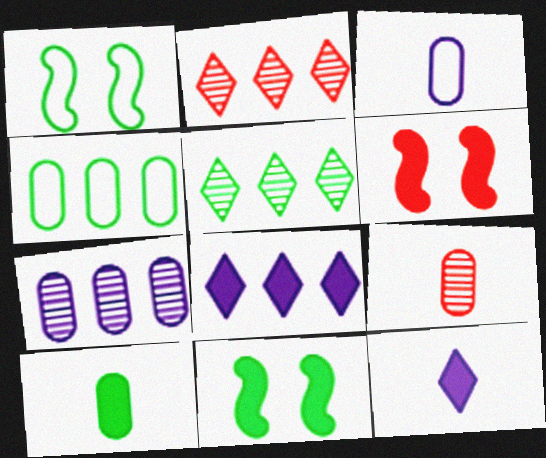[[1, 5, 10], 
[1, 8, 9], 
[2, 3, 11], 
[3, 5, 6], 
[3, 9, 10], 
[6, 8, 10]]